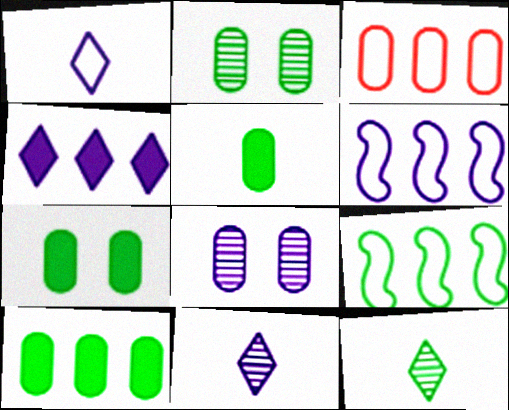[[3, 5, 8], 
[5, 7, 10], 
[7, 9, 12]]